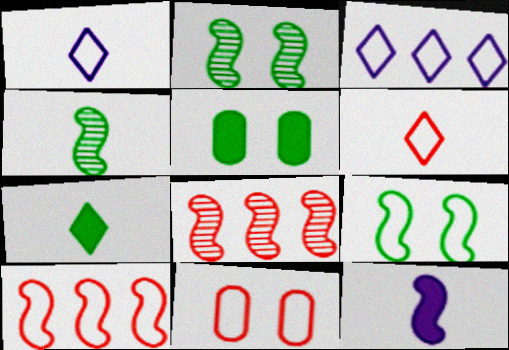[[1, 5, 8], 
[2, 10, 12], 
[6, 10, 11], 
[8, 9, 12]]